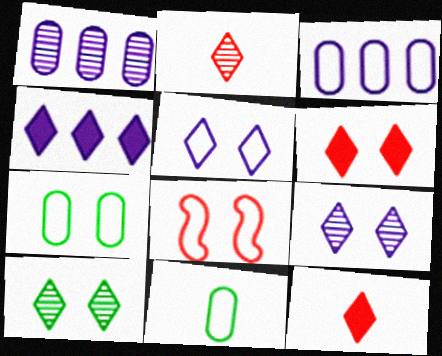[[5, 6, 10], 
[5, 7, 8]]